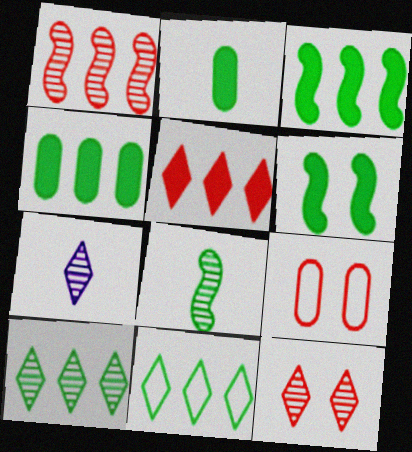[[3, 7, 9], 
[7, 10, 12]]